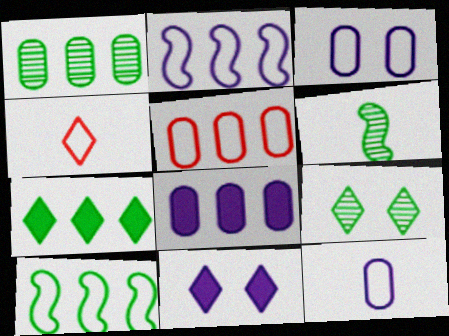[[1, 5, 8], 
[1, 6, 9], 
[1, 7, 10], 
[3, 4, 10], 
[5, 6, 11]]